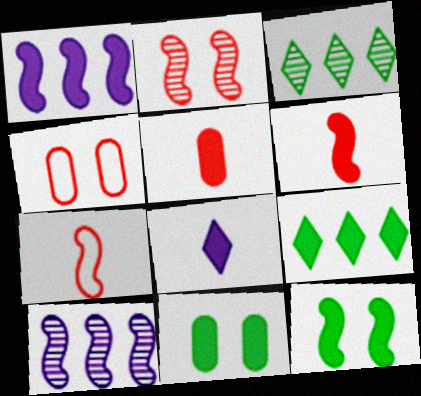[[1, 6, 12], 
[7, 10, 12]]